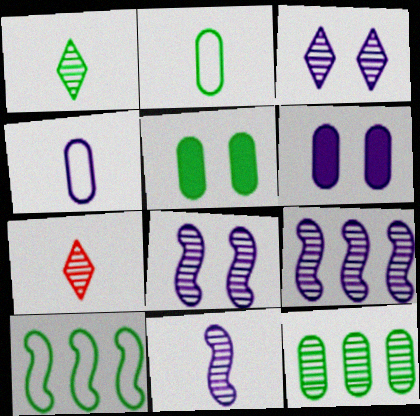[[1, 5, 10], 
[2, 5, 12], 
[6, 7, 10], 
[7, 8, 12], 
[8, 9, 11]]